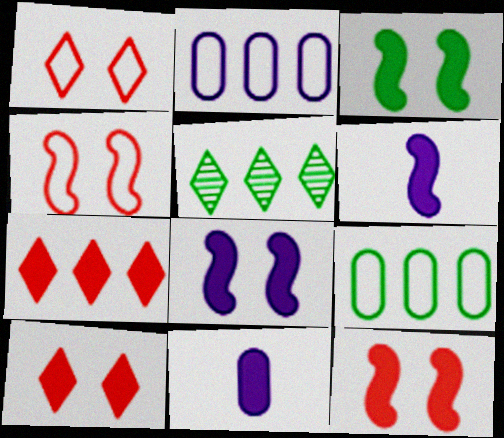[[3, 7, 11], 
[3, 8, 12], 
[4, 5, 11]]